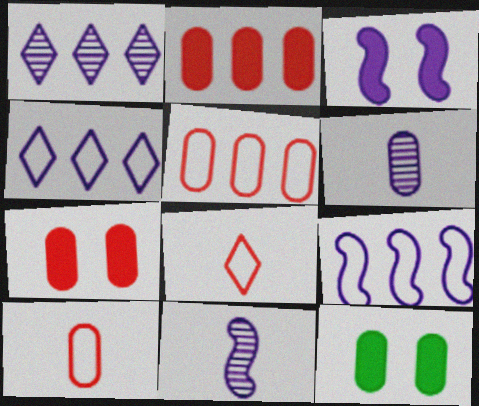[[3, 4, 6], 
[3, 9, 11], 
[5, 6, 12]]